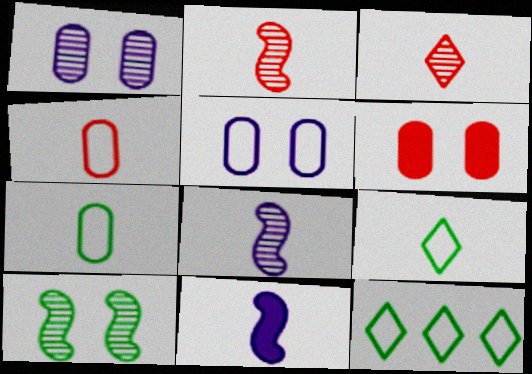[[3, 7, 11], 
[6, 8, 12]]